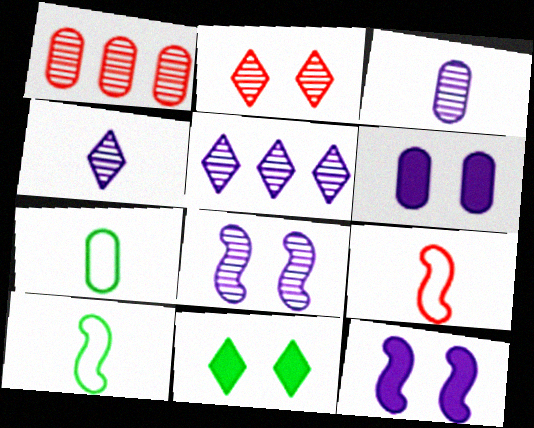[[1, 6, 7], 
[3, 5, 8]]